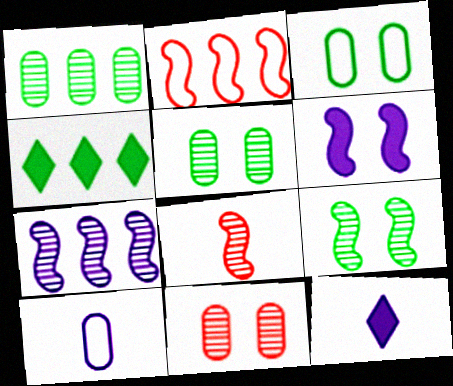[[2, 5, 12], 
[7, 8, 9]]